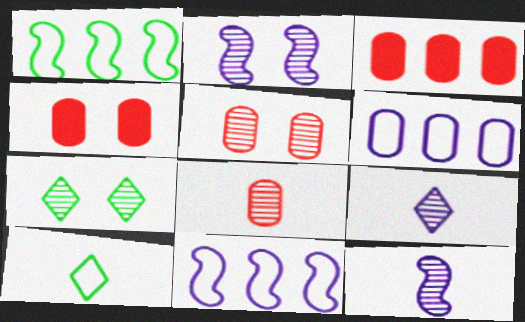[[1, 4, 9], 
[2, 3, 10], 
[2, 5, 7]]